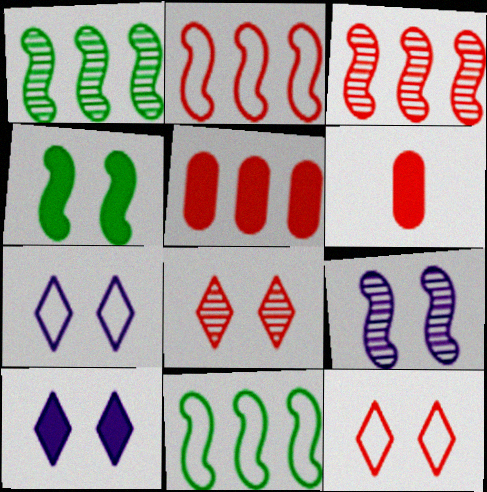[[1, 6, 7], 
[2, 6, 8], 
[3, 6, 12]]